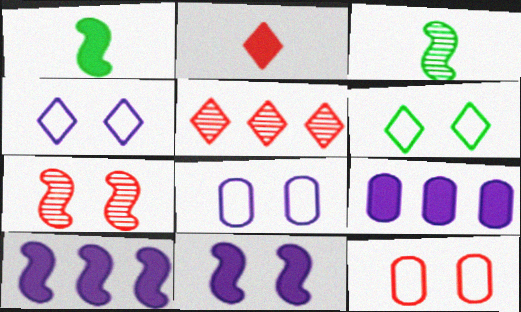[[1, 5, 8]]